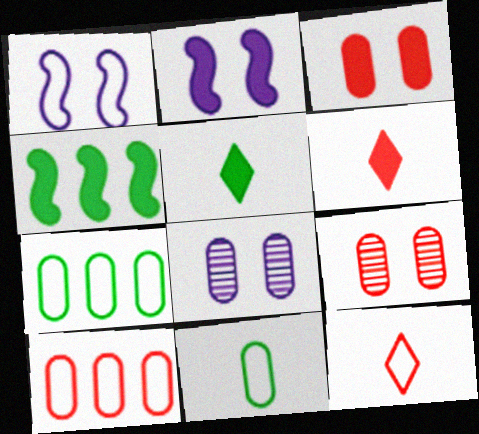[[1, 7, 12], 
[4, 8, 12]]